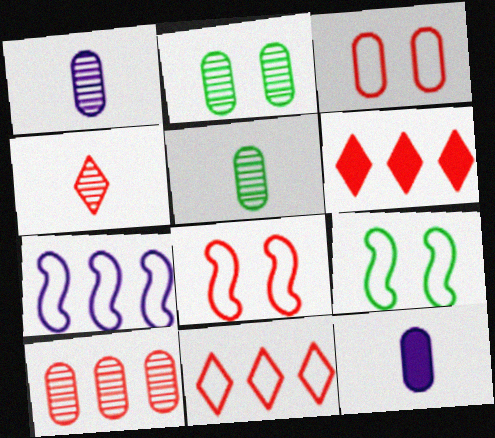[[1, 2, 10], 
[1, 6, 9]]